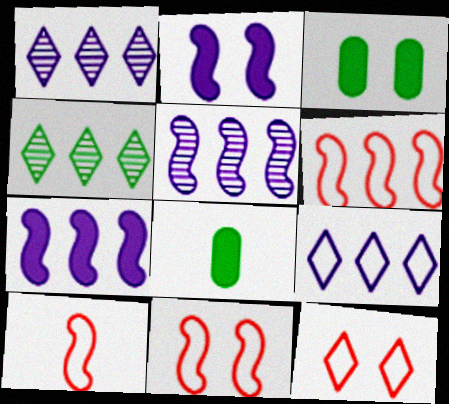[[1, 3, 10], 
[1, 8, 11], 
[5, 8, 12], 
[6, 10, 11]]